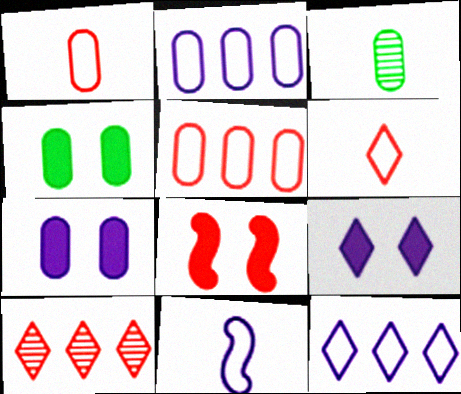[[1, 8, 10], 
[3, 5, 7], 
[3, 8, 12], 
[4, 8, 9], 
[4, 10, 11]]